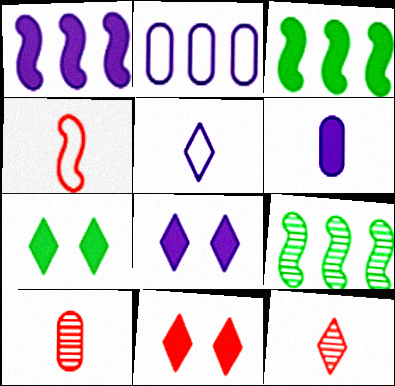[[1, 6, 8], 
[3, 6, 11], 
[7, 8, 11]]